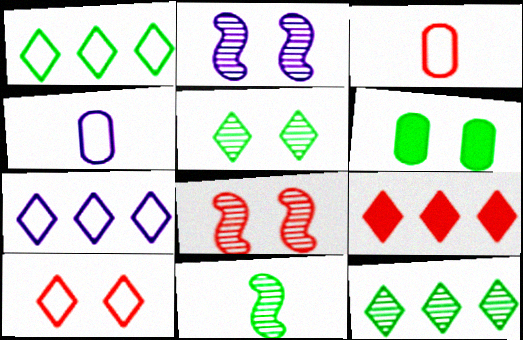[[1, 6, 11], 
[2, 6, 10], 
[3, 8, 9], 
[7, 9, 12]]